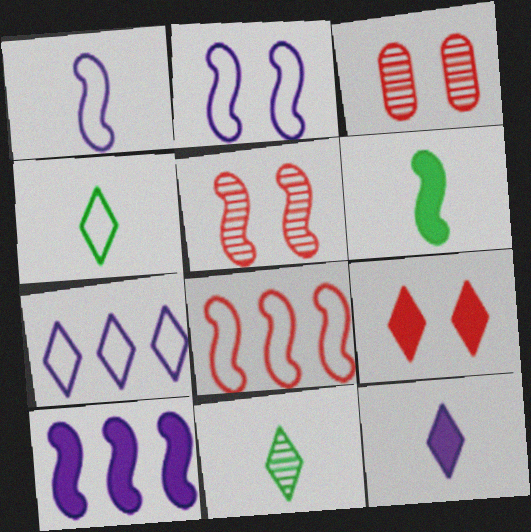[[3, 4, 10], 
[3, 6, 7], 
[7, 9, 11]]